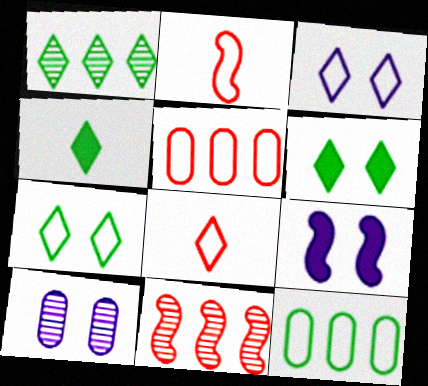[[1, 4, 7], 
[2, 3, 12], 
[3, 9, 10]]